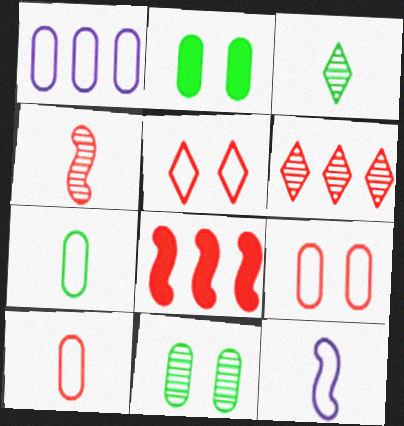[[1, 7, 9], 
[2, 6, 12]]